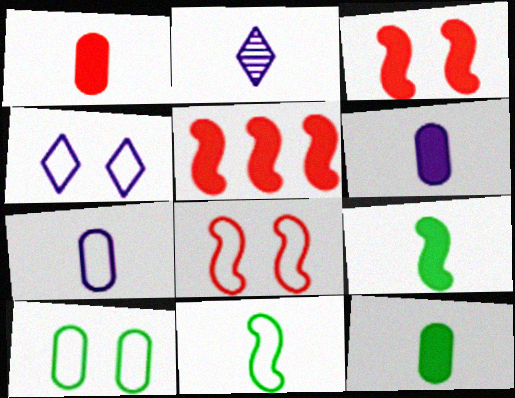[[1, 2, 11], 
[1, 6, 12], 
[2, 5, 10], 
[4, 8, 10]]